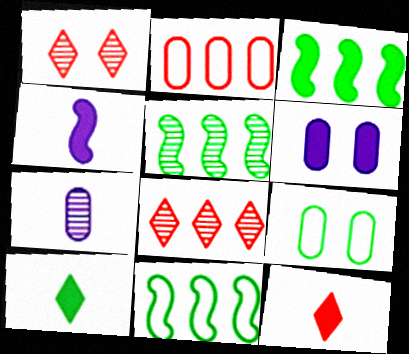[[1, 5, 7], 
[3, 5, 11], 
[3, 6, 12], 
[4, 8, 9], 
[5, 9, 10]]